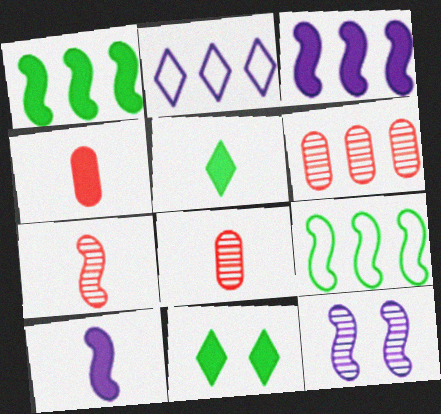[[1, 2, 6], 
[3, 4, 11], 
[4, 5, 10]]